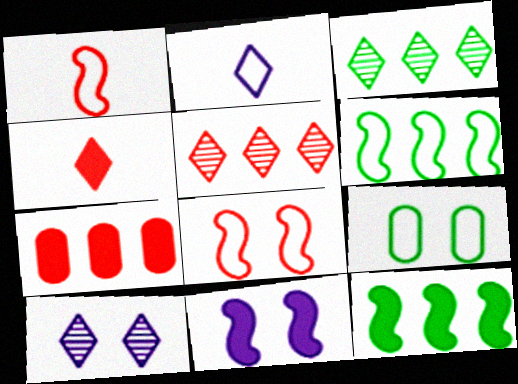[]